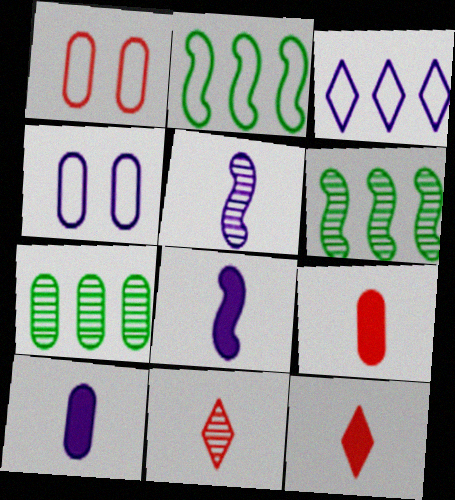[[1, 7, 10], 
[4, 6, 12], 
[4, 7, 9]]